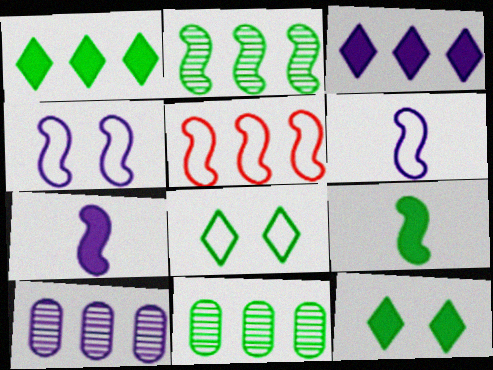[[1, 5, 10], 
[3, 5, 11], 
[8, 9, 11]]